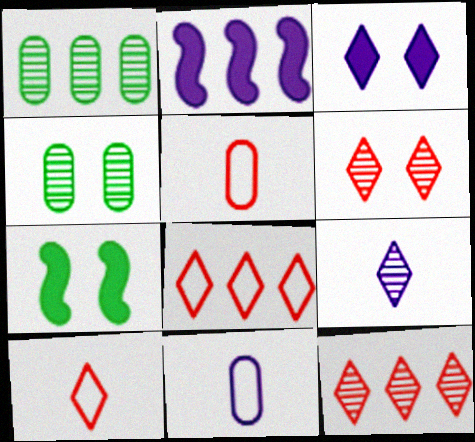[[1, 2, 8], 
[2, 4, 10], 
[7, 11, 12]]